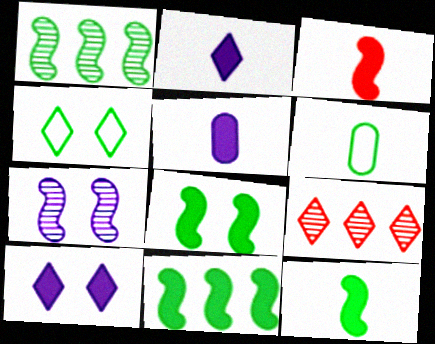[[2, 4, 9], 
[8, 11, 12]]